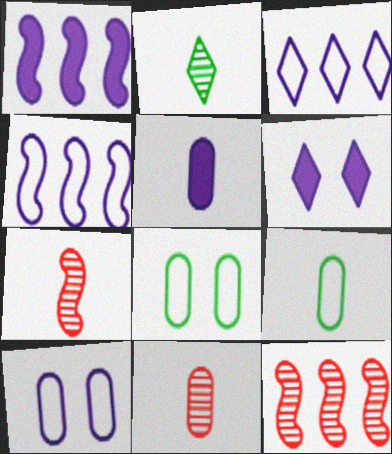[[1, 5, 6], 
[5, 9, 11], 
[6, 9, 12]]